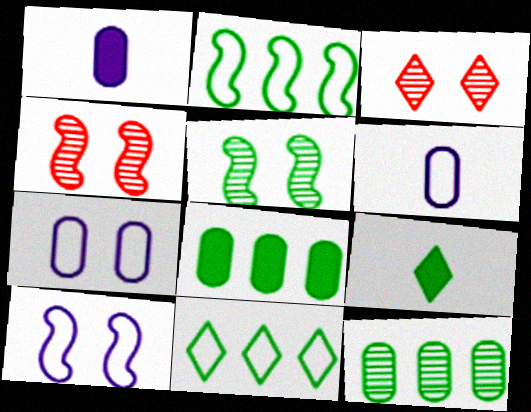[[1, 2, 3], 
[1, 4, 11]]